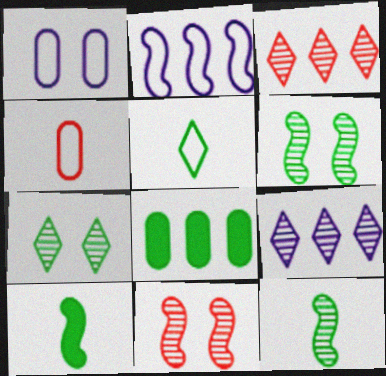[[1, 3, 10], 
[2, 3, 8], 
[2, 10, 11], 
[5, 6, 8]]